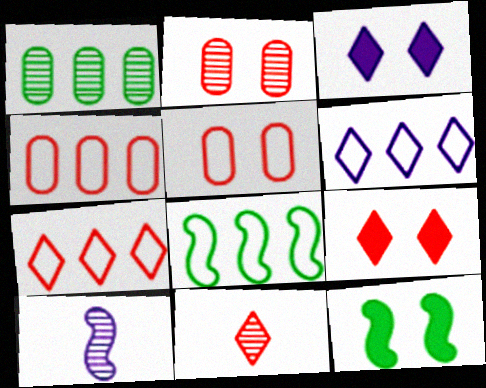[[4, 6, 8], 
[7, 9, 11]]